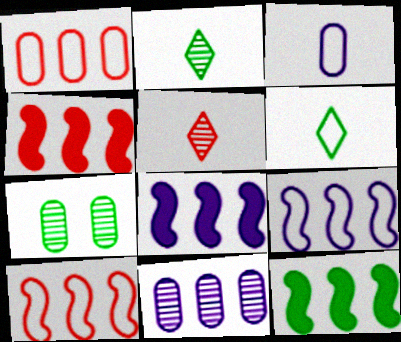[[4, 8, 12], 
[6, 7, 12]]